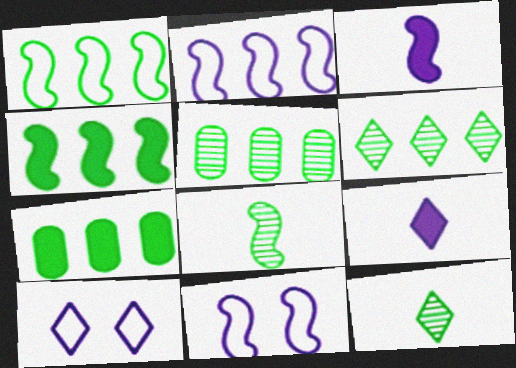[[1, 6, 7]]